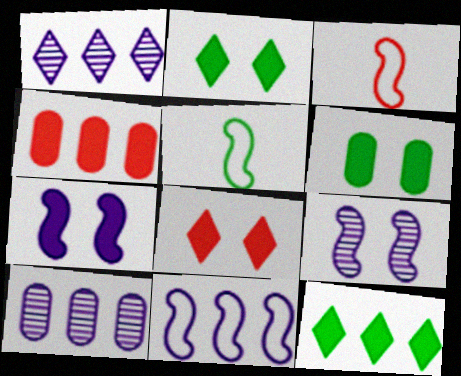[[1, 3, 6], 
[2, 3, 10], 
[5, 8, 10], 
[6, 7, 8]]